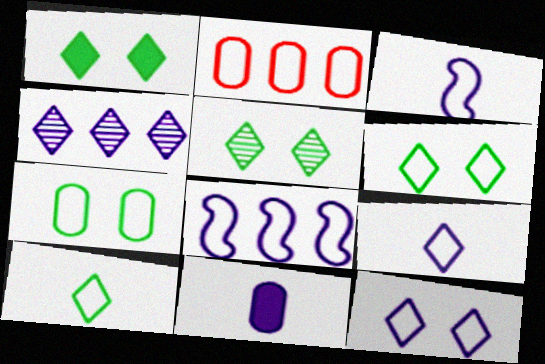[[1, 5, 6], 
[2, 3, 6]]